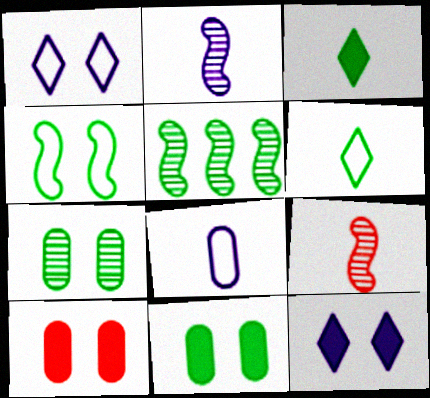[[3, 8, 9], 
[5, 6, 11]]